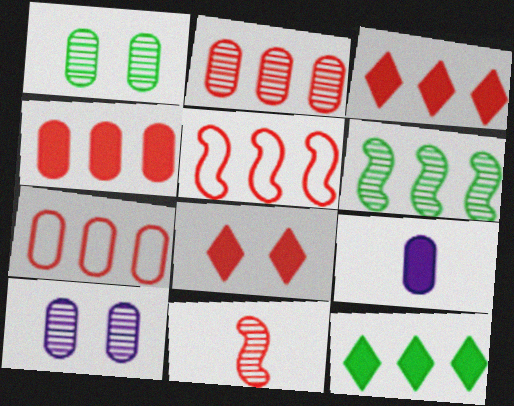[[1, 7, 9], 
[2, 3, 5], 
[2, 4, 7], 
[7, 8, 11]]